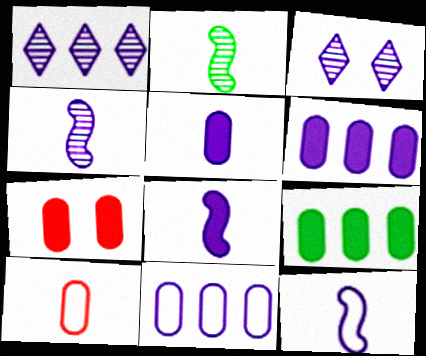[[3, 6, 12], 
[3, 8, 11], 
[4, 8, 12], 
[5, 7, 9]]